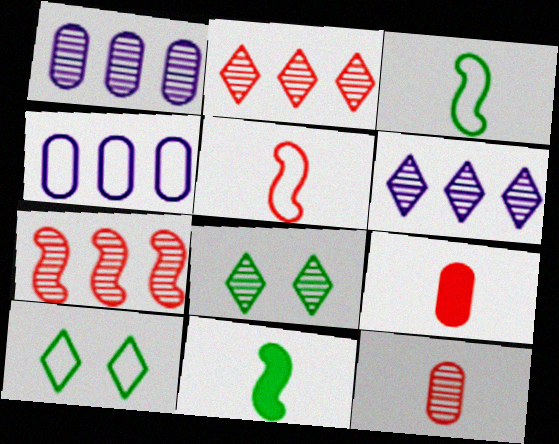[[4, 5, 10]]